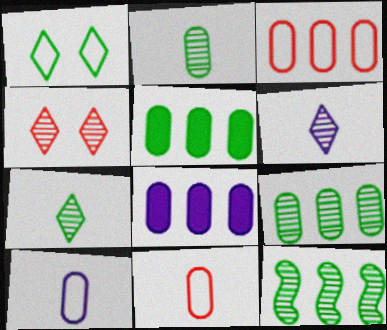[[3, 8, 9]]